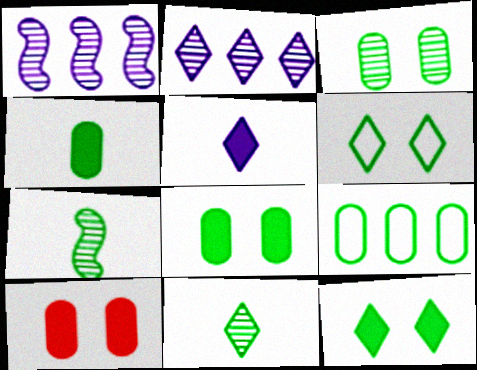[[3, 4, 9], 
[7, 9, 12]]